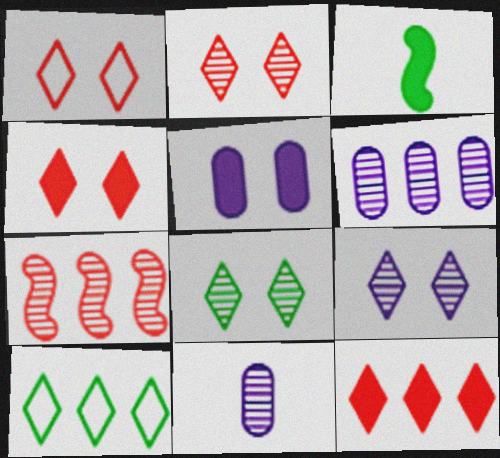[[1, 2, 4], 
[1, 3, 6], 
[2, 8, 9], 
[3, 5, 12], 
[7, 8, 11]]